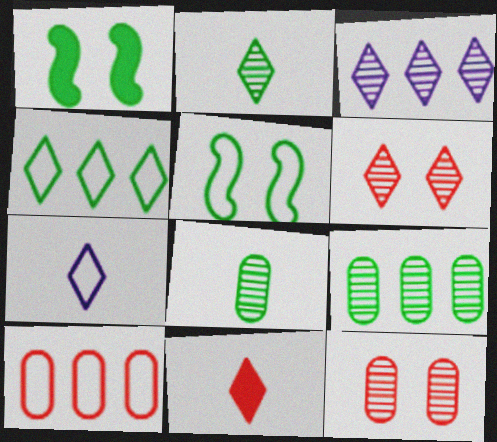[[1, 4, 8], 
[2, 3, 6], 
[2, 7, 11], 
[5, 7, 10]]